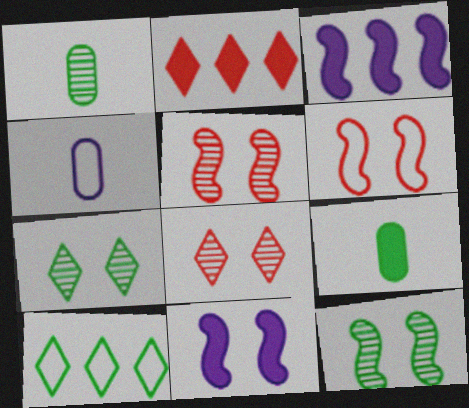[[2, 4, 12], 
[2, 9, 11], 
[4, 6, 10], 
[6, 11, 12], 
[9, 10, 12]]